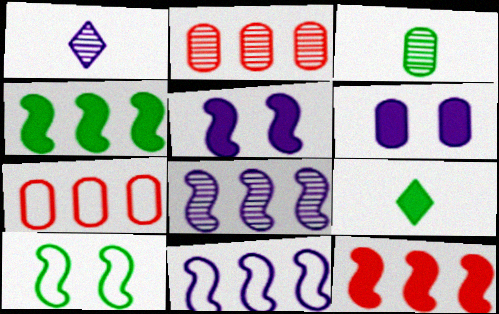[[1, 6, 11], 
[3, 6, 7], 
[6, 9, 12]]